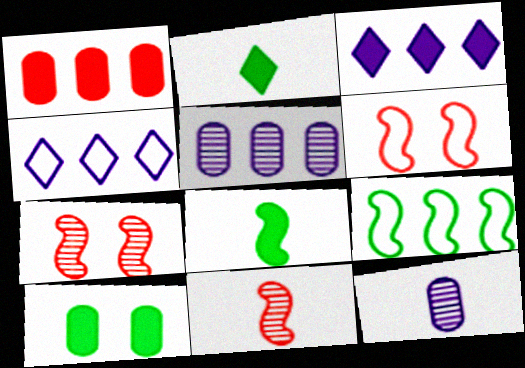[[2, 5, 6], 
[4, 10, 11]]